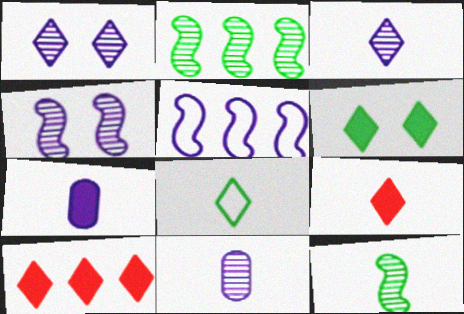[[1, 5, 7], 
[1, 8, 10], 
[3, 8, 9]]